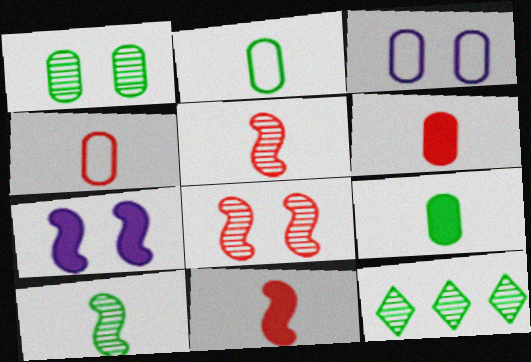[[1, 10, 12], 
[3, 11, 12], 
[4, 7, 12]]